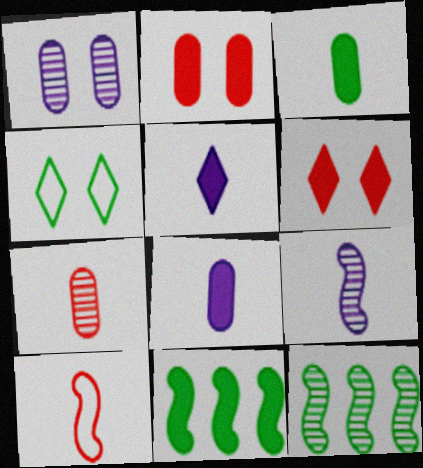[[2, 5, 11], 
[3, 4, 12], 
[6, 8, 11]]